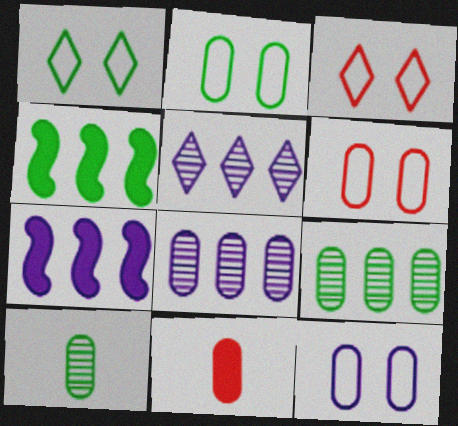[[1, 4, 10], 
[2, 6, 12], 
[2, 8, 11], 
[3, 7, 10], 
[9, 11, 12]]